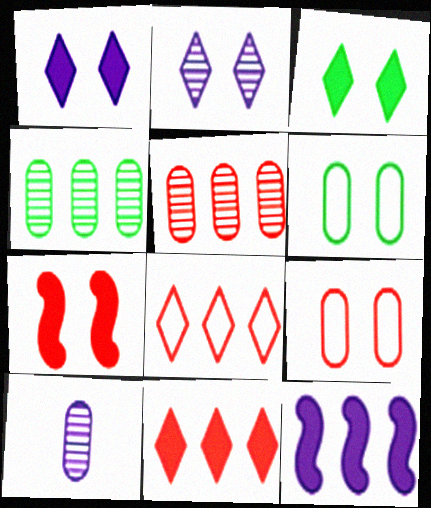[[2, 6, 7], 
[4, 8, 12]]